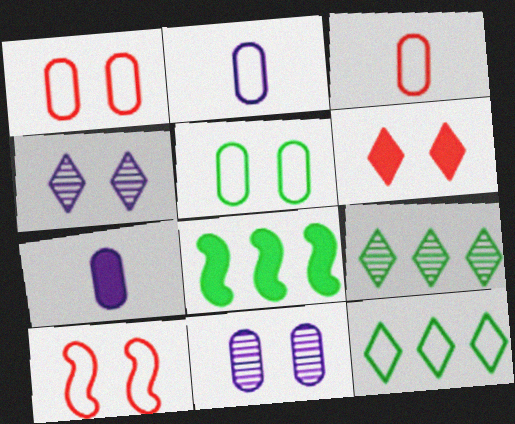[[2, 10, 12], 
[3, 4, 8], 
[6, 7, 8], 
[7, 9, 10]]